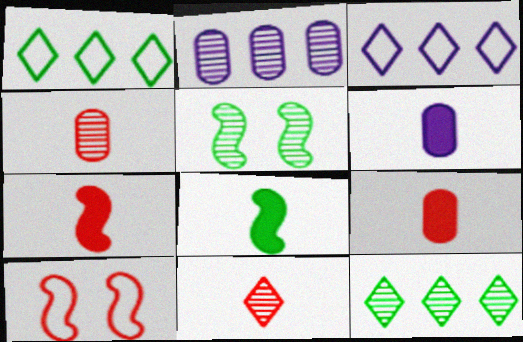[[2, 5, 11], 
[3, 5, 9], 
[6, 10, 12]]